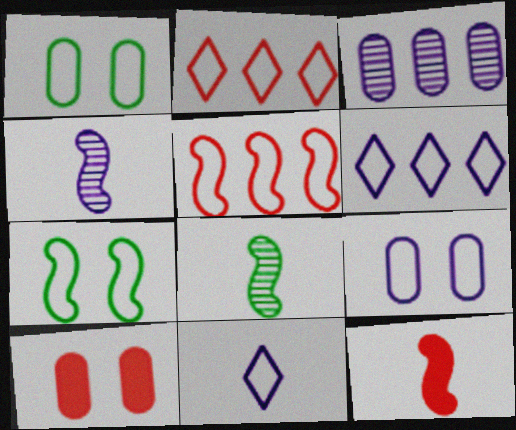[[1, 5, 11], 
[6, 8, 10]]